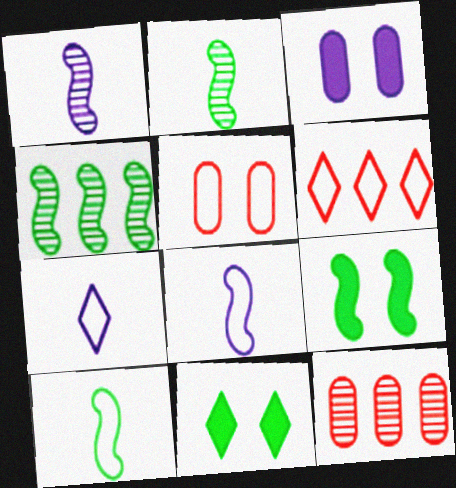[[2, 3, 6], 
[4, 9, 10], 
[7, 9, 12], 
[8, 11, 12]]